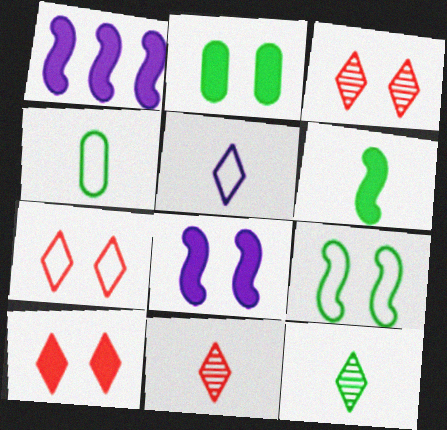[[1, 3, 4], 
[2, 8, 10], 
[3, 7, 10], 
[4, 6, 12]]